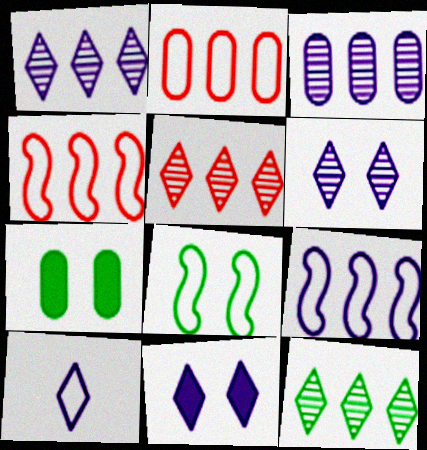[[1, 5, 12], 
[1, 10, 11], 
[2, 8, 10]]